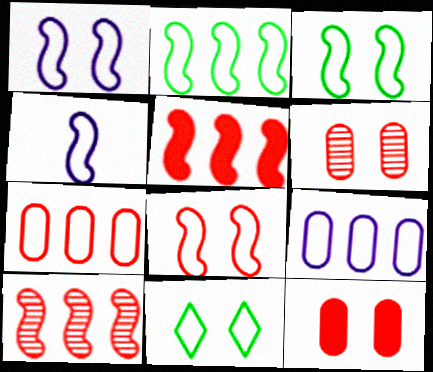[[1, 3, 8], 
[2, 4, 8], 
[4, 7, 11]]